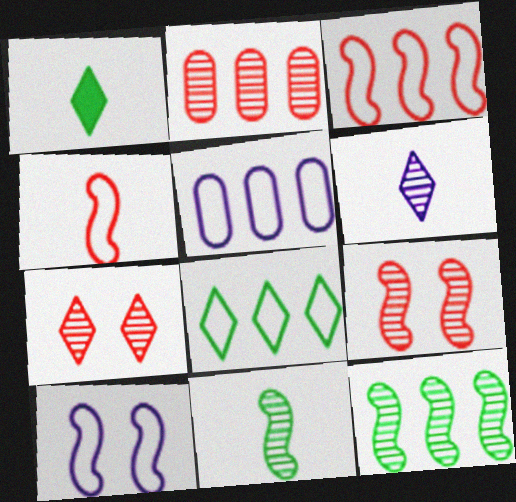[[1, 2, 10], 
[1, 5, 9], 
[3, 5, 8]]